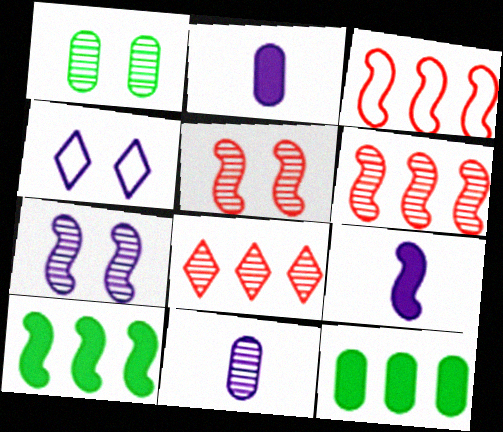[]